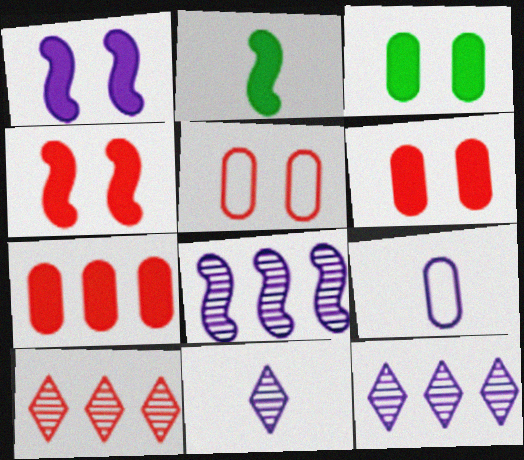[[1, 9, 12], 
[2, 5, 12]]